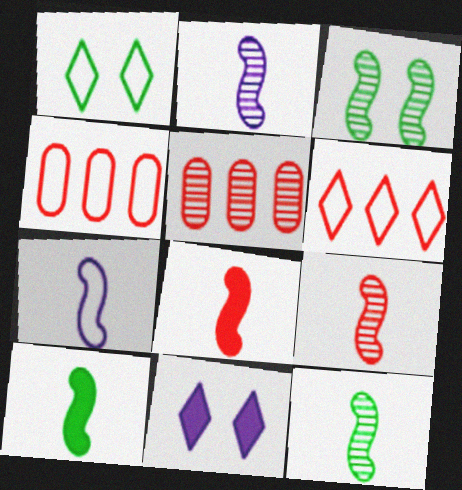[[1, 4, 7], 
[2, 9, 12], 
[4, 11, 12], 
[7, 8, 12], 
[7, 9, 10]]